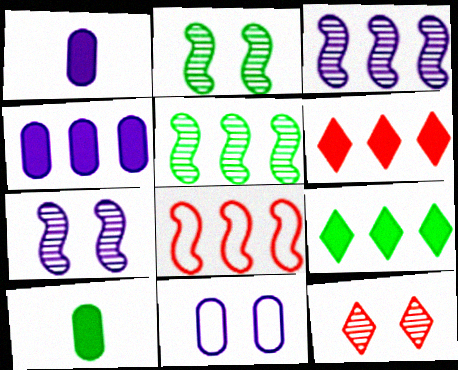[]